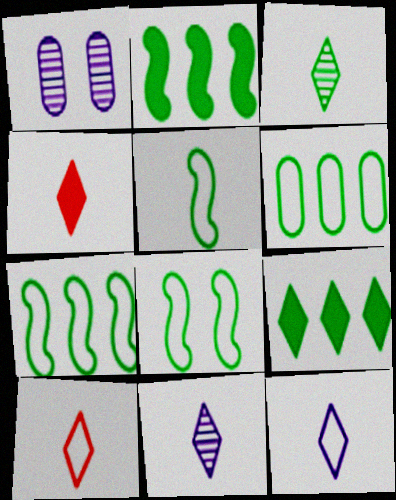[[1, 2, 10], 
[1, 4, 7], 
[3, 4, 12], 
[5, 7, 8]]